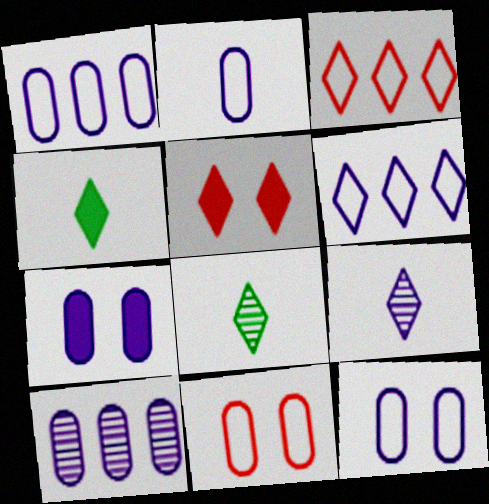[[1, 2, 12], 
[2, 7, 10], 
[5, 6, 8]]